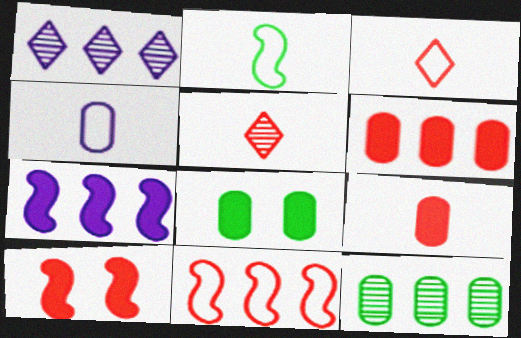[[2, 3, 4]]